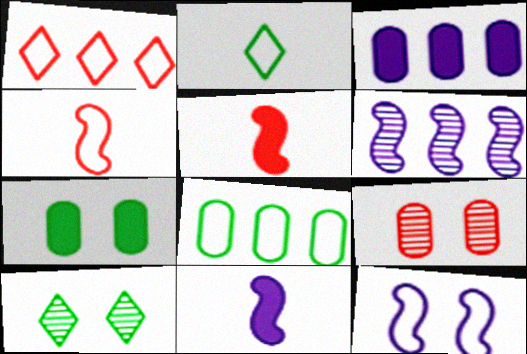[[1, 5, 9], 
[3, 4, 10], 
[6, 11, 12]]